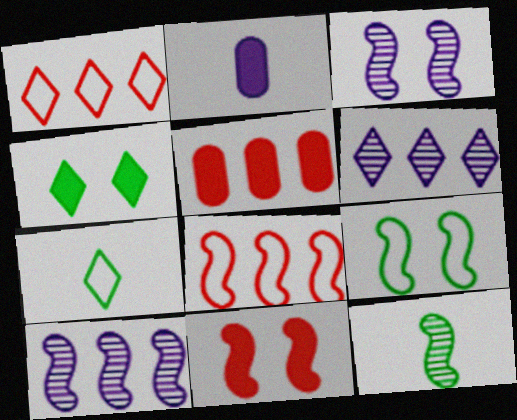[[3, 5, 7], 
[3, 9, 11]]